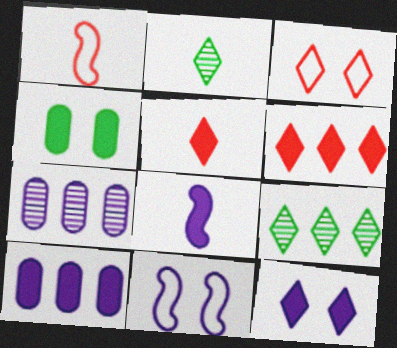[[4, 6, 8], 
[8, 10, 12]]